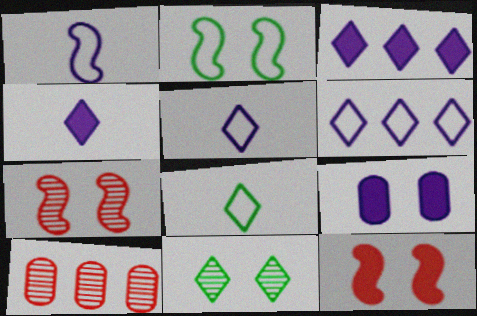[[2, 4, 10]]